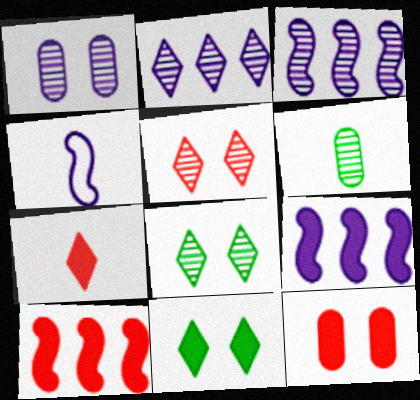[[3, 5, 6], 
[4, 6, 7], 
[7, 10, 12]]